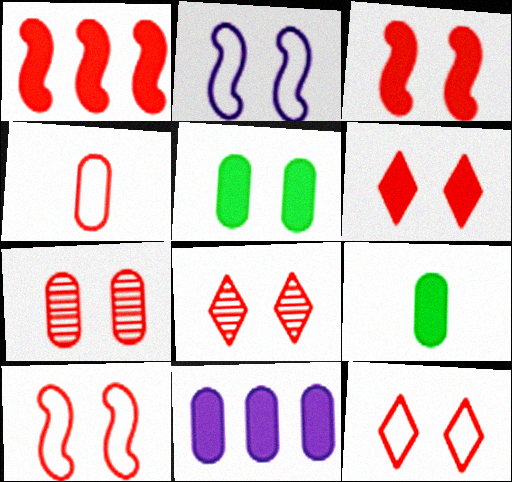[[1, 4, 8], 
[2, 5, 8], 
[3, 7, 12], 
[6, 7, 10], 
[6, 8, 12]]